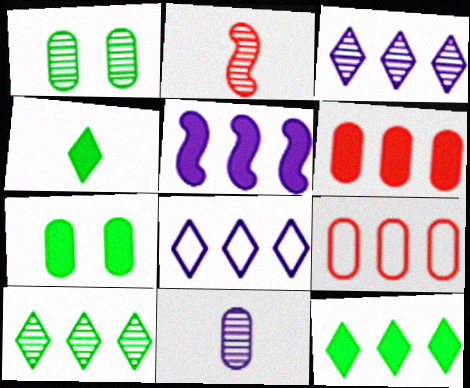[[1, 2, 3], 
[2, 7, 8], 
[5, 6, 12], 
[5, 9, 10], 
[7, 9, 11]]